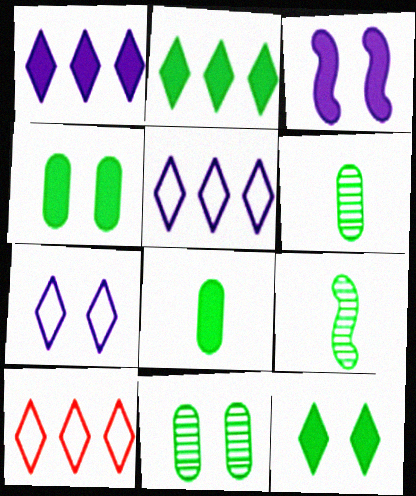[[3, 6, 10]]